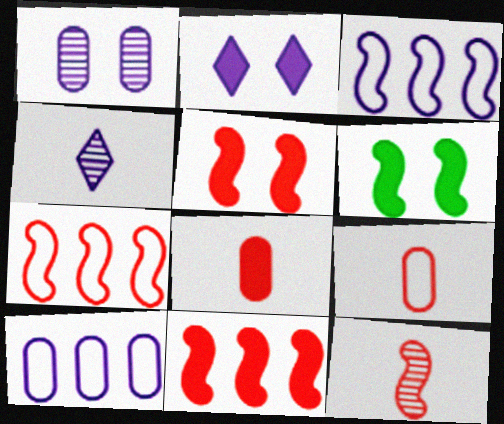[[3, 6, 12], 
[5, 7, 12]]